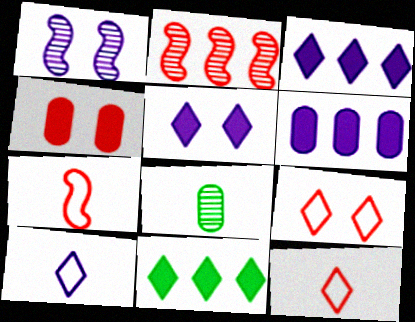[[1, 6, 10], 
[2, 4, 12]]